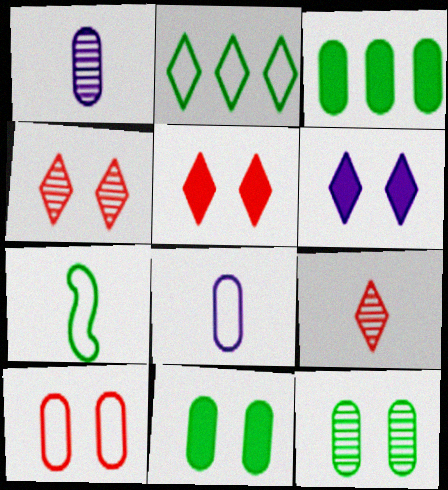[[1, 3, 10], 
[2, 6, 9]]